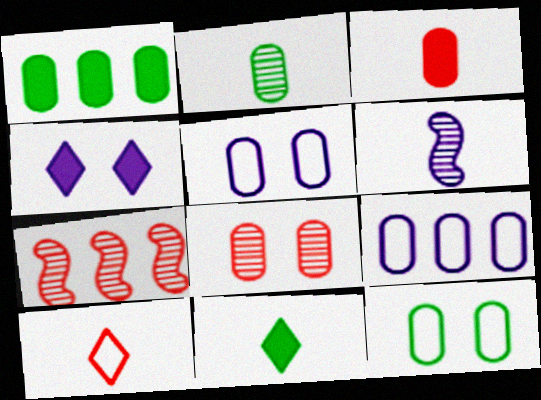[[1, 2, 12], 
[4, 6, 9], 
[5, 7, 11]]